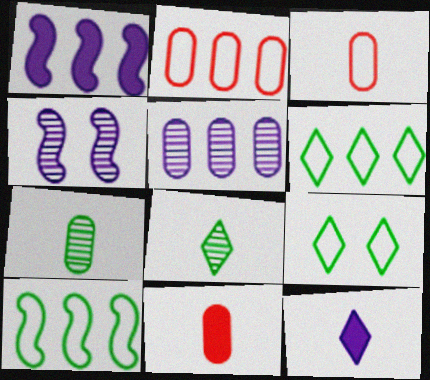[[4, 6, 11]]